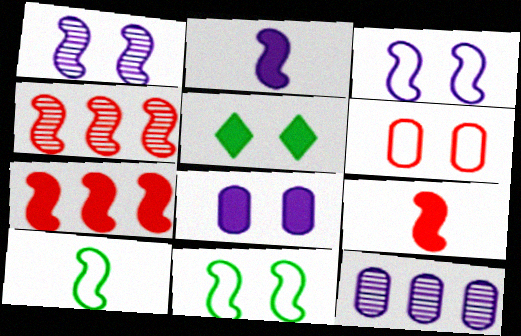[[1, 5, 6], 
[1, 7, 10], 
[2, 4, 11]]